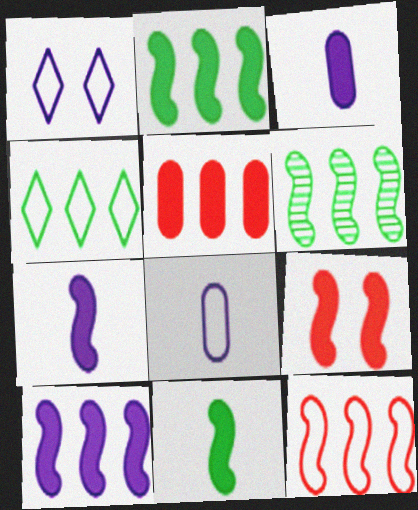[[2, 7, 9], 
[6, 10, 12], 
[9, 10, 11]]